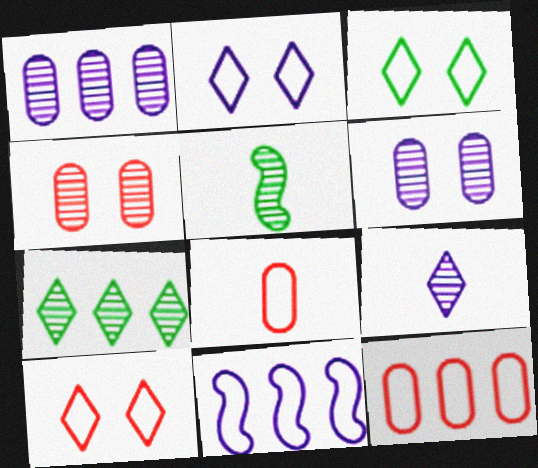[[2, 3, 10], 
[3, 8, 11]]